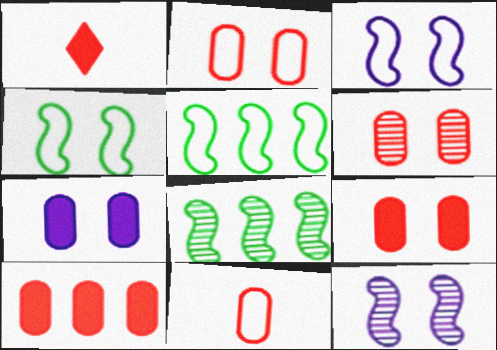[[2, 6, 9], 
[6, 10, 11]]